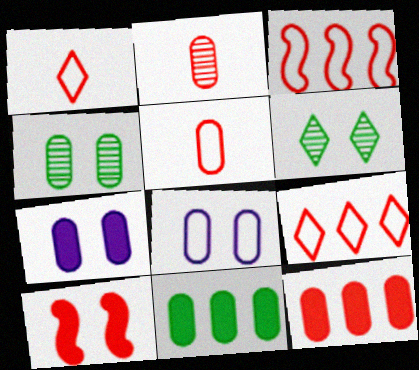[[2, 8, 11], 
[2, 9, 10], 
[6, 8, 10]]